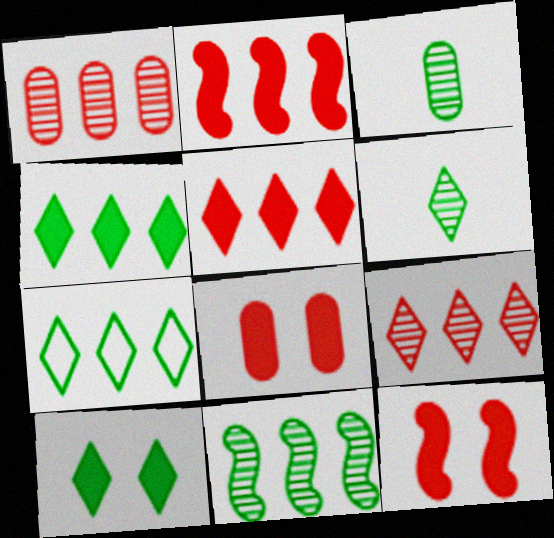[[6, 7, 10]]